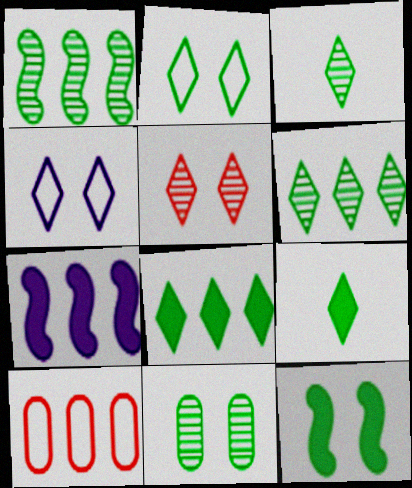[[1, 3, 11], 
[2, 3, 8], 
[2, 6, 9], 
[2, 11, 12], 
[6, 7, 10]]